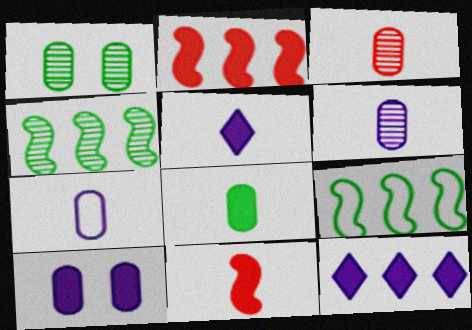[[3, 7, 8], 
[5, 8, 11]]